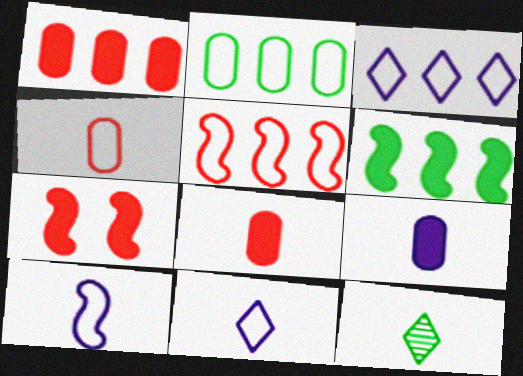[[2, 3, 5], 
[8, 10, 12]]